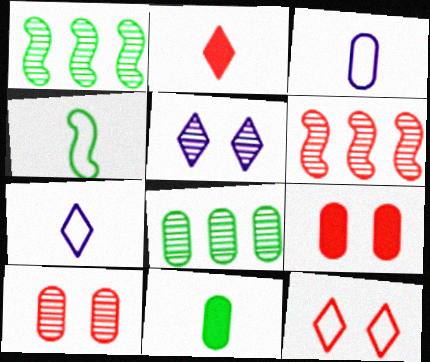[[1, 7, 9], 
[3, 8, 9]]